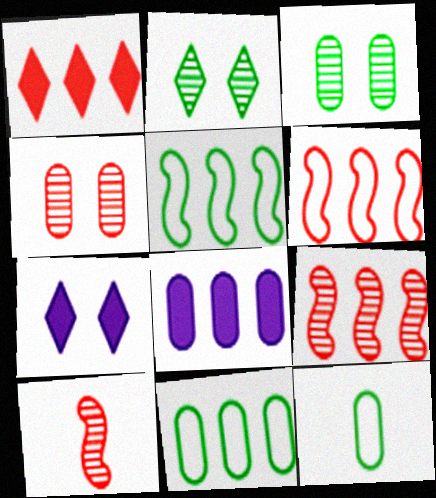[[4, 8, 12], 
[7, 9, 12], 
[7, 10, 11]]